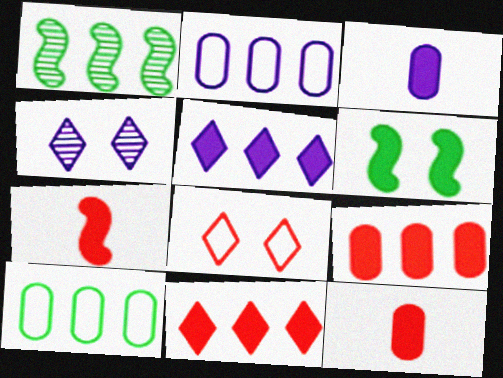[[1, 2, 11], 
[1, 3, 8], 
[3, 6, 11], 
[4, 7, 10], 
[5, 6, 12]]